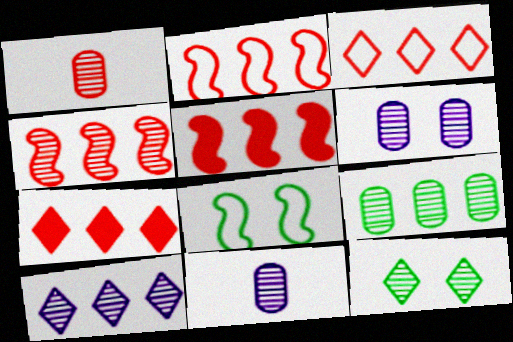[[1, 6, 9], 
[2, 4, 5], 
[4, 9, 10], 
[4, 11, 12], 
[7, 8, 11]]